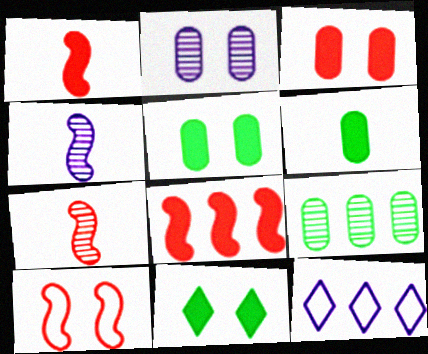[[2, 10, 11], 
[5, 7, 12], 
[7, 8, 10], 
[8, 9, 12]]